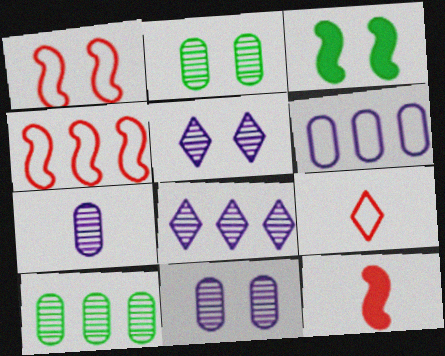[]